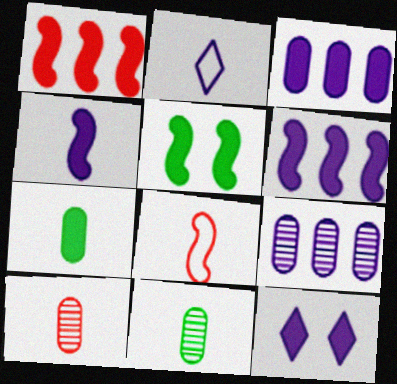[[1, 4, 5], 
[1, 7, 12], 
[3, 4, 12]]